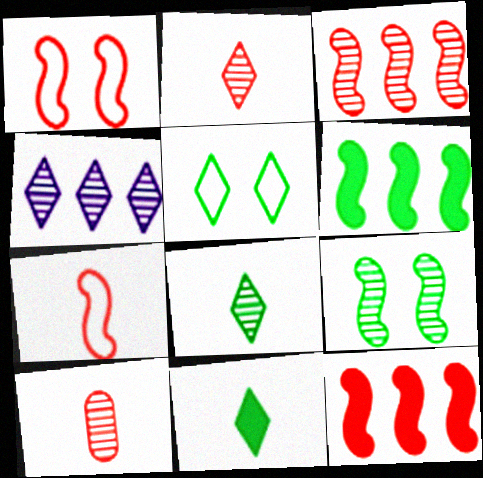[[4, 9, 10]]